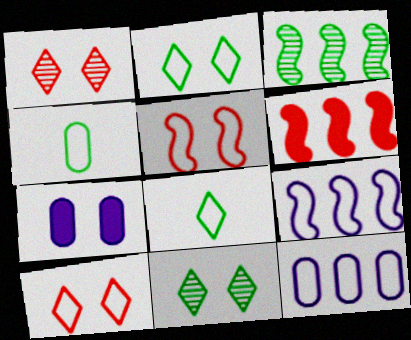[[3, 6, 9], 
[4, 9, 10], 
[5, 7, 11], 
[5, 8, 12]]